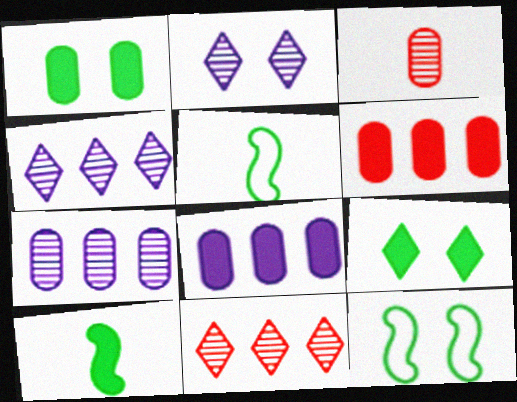[[2, 5, 6]]